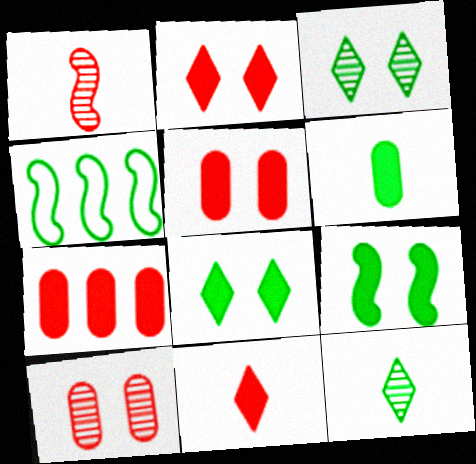[[3, 4, 6]]